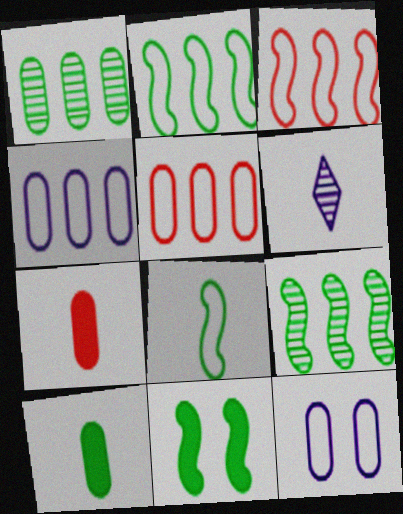[[1, 7, 12], 
[5, 6, 11], 
[6, 7, 8], 
[8, 9, 11]]